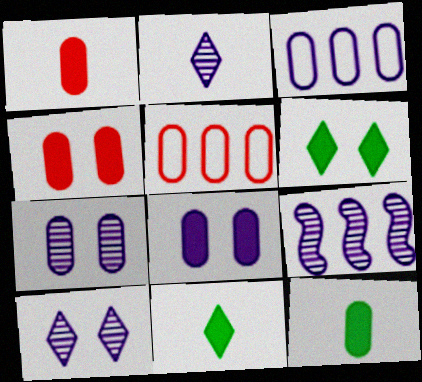[[2, 7, 9], 
[5, 7, 12]]